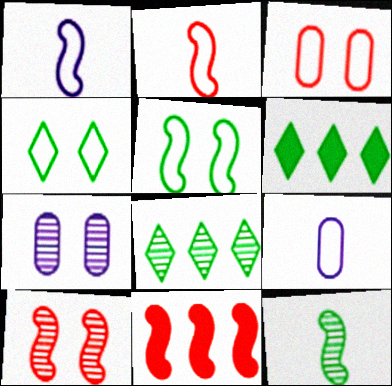[[2, 6, 7], 
[2, 10, 11], 
[6, 9, 10]]